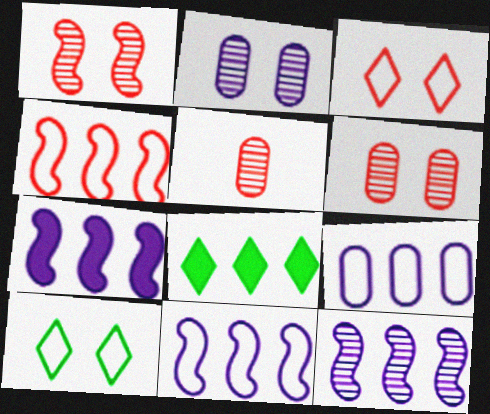[[5, 7, 10], 
[7, 11, 12]]